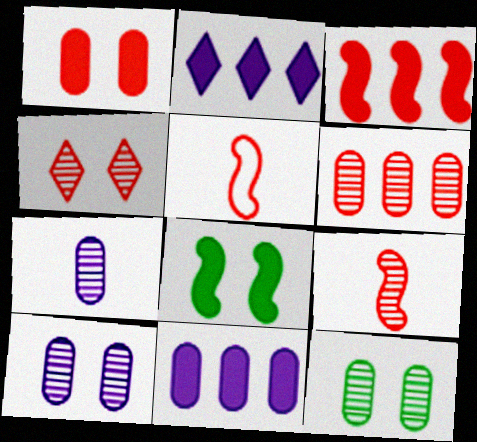[[2, 5, 12], 
[4, 6, 9], 
[6, 7, 12]]